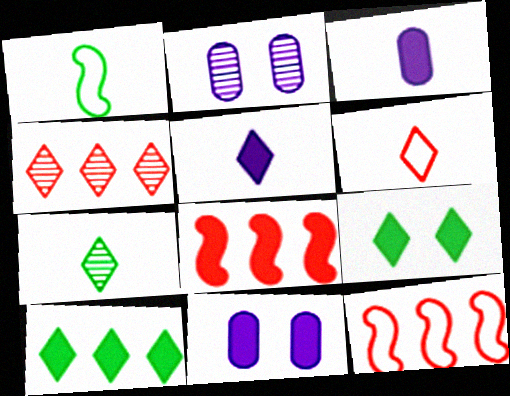[[1, 4, 11], 
[3, 8, 9], 
[5, 6, 7], 
[7, 11, 12]]